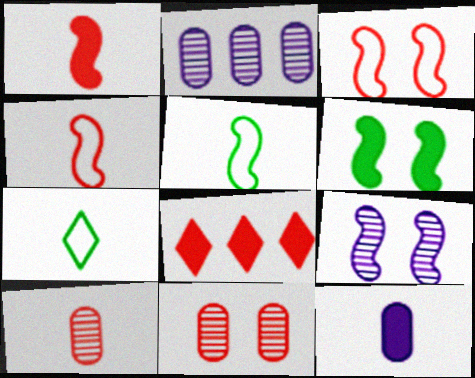[[3, 6, 9], 
[3, 8, 10], 
[4, 8, 11], 
[6, 8, 12]]